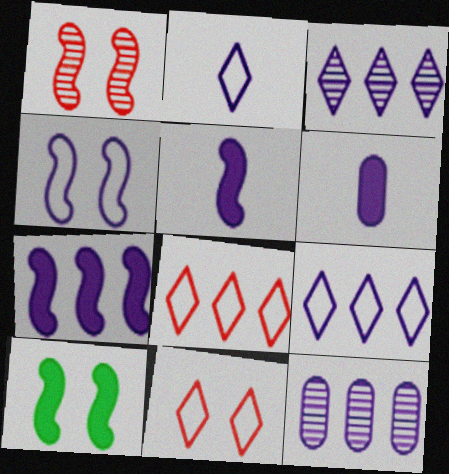[[1, 4, 10], 
[3, 4, 6], 
[7, 9, 12]]